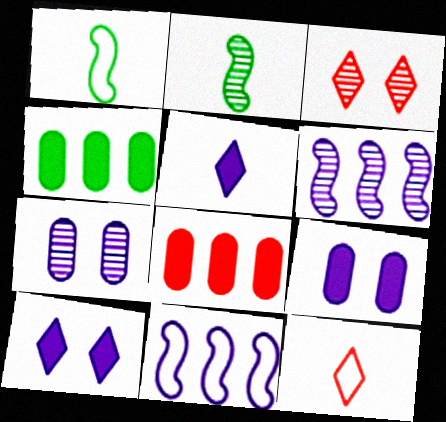[[5, 7, 11]]